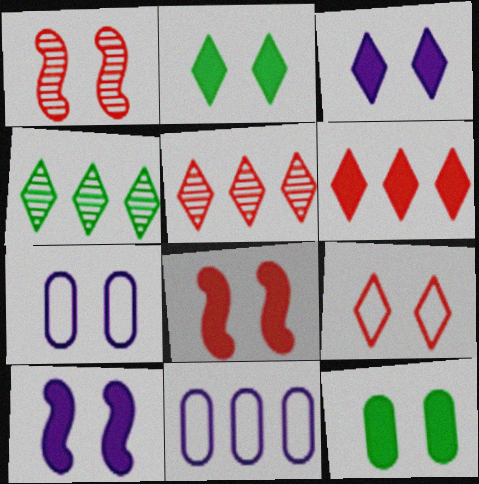[[1, 2, 7], 
[3, 8, 12]]